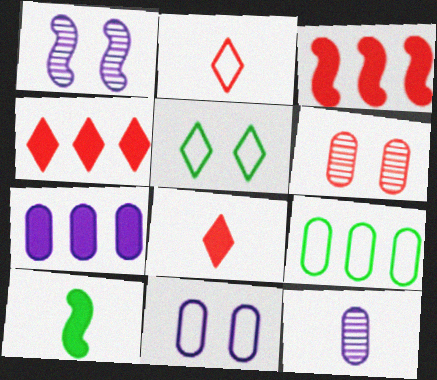[[1, 8, 9], 
[2, 3, 6], 
[2, 10, 12], 
[3, 5, 12], 
[7, 11, 12]]